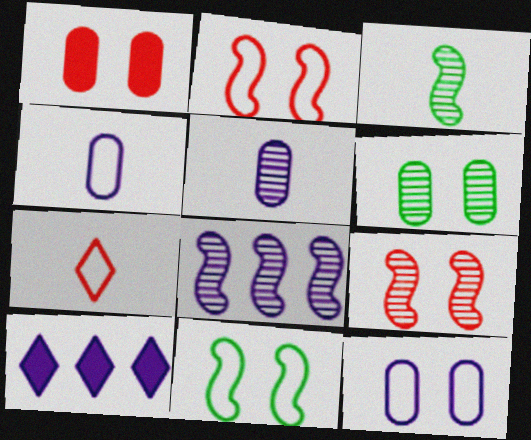[[1, 6, 12], 
[3, 8, 9]]